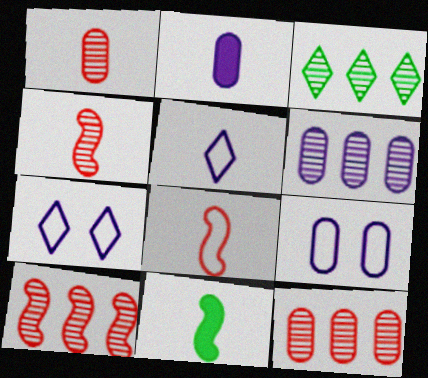[[1, 5, 11], 
[2, 6, 9], 
[3, 6, 10], 
[7, 11, 12]]